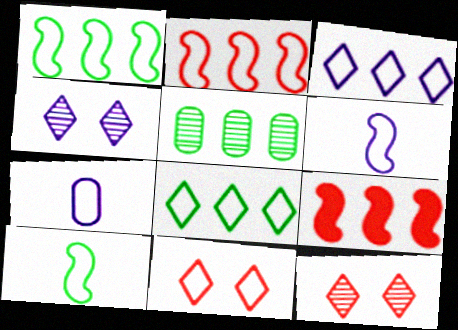[[1, 7, 11], 
[3, 5, 9]]